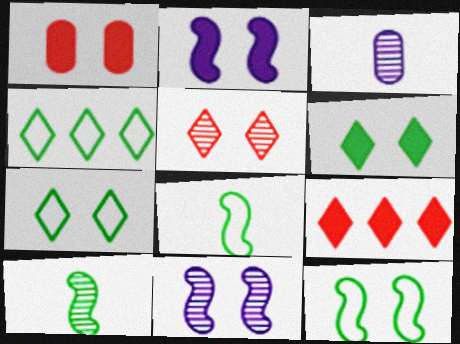[[1, 2, 6], 
[1, 7, 11], 
[3, 9, 12]]